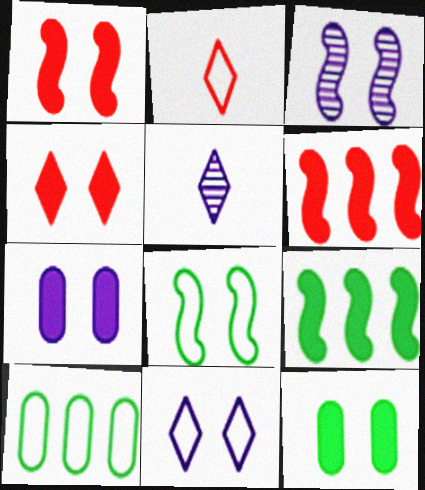[[1, 3, 8], 
[1, 5, 10], 
[3, 7, 11]]